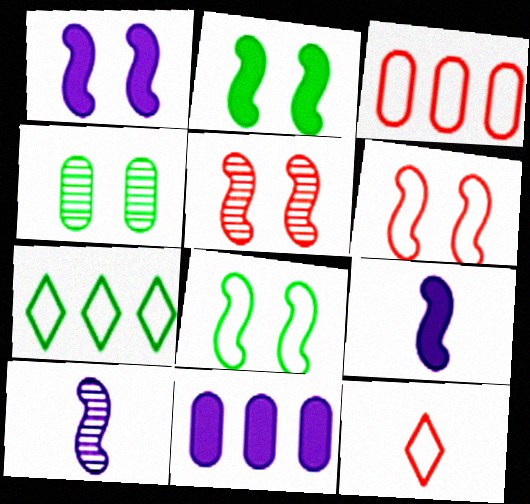[[1, 5, 8], 
[3, 6, 12]]